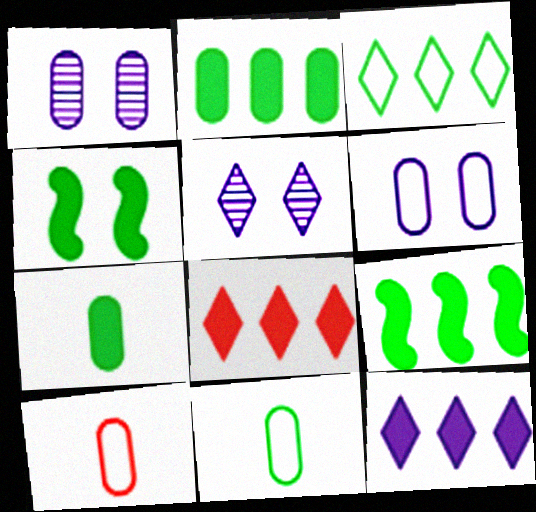[[1, 2, 10], 
[5, 9, 10]]